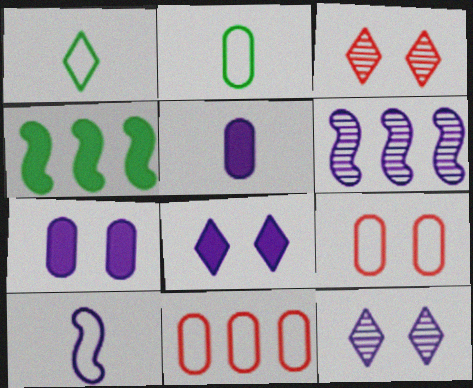[]